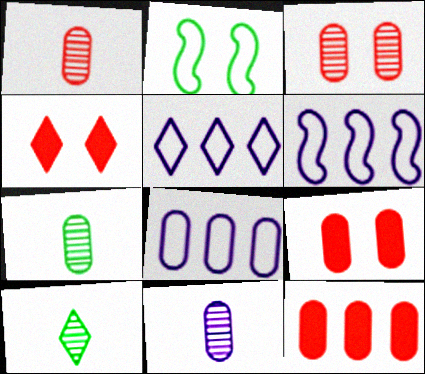[[1, 7, 11], 
[4, 5, 10], 
[4, 6, 7], 
[5, 6, 8], 
[6, 9, 10], 
[7, 8, 9]]